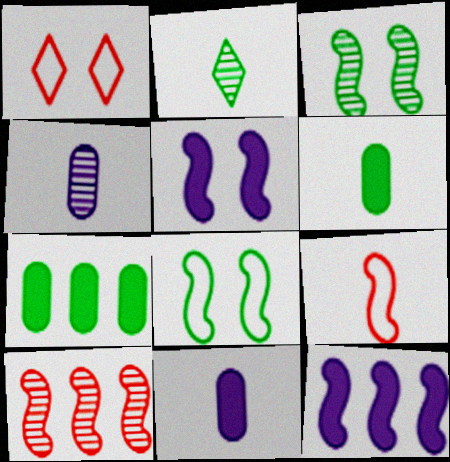[[2, 7, 8], 
[2, 9, 11], 
[3, 9, 12]]